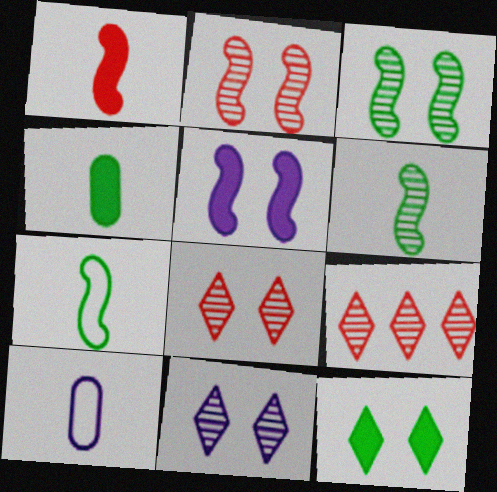[]